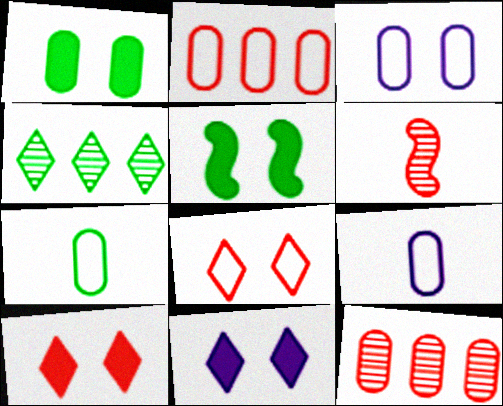[[1, 9, 12], 
[2, 3, 7], 
[2, 6, 10], 
[4, 5, 7]]